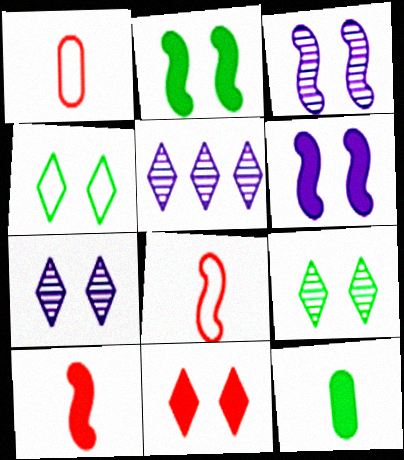[[1, 2, 5], 
[4, 7, 11]]